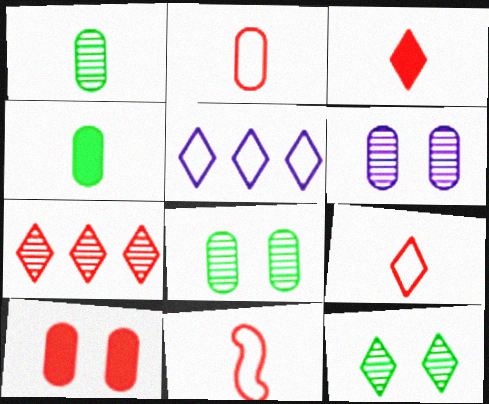[[2, 9, 11], 
[3, 5, 12], 
[7, 10, 11]]